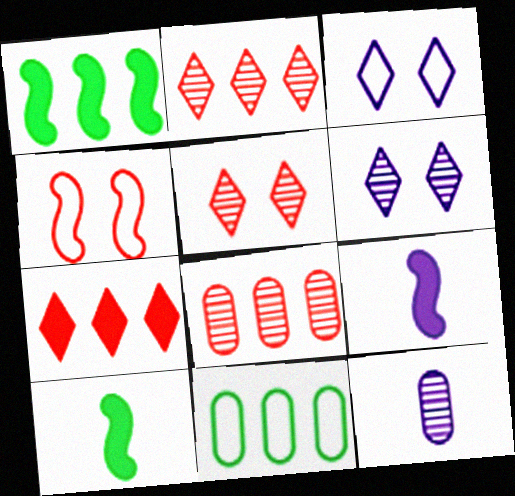[[3, 8, 10], 
[5, 9, 11]]